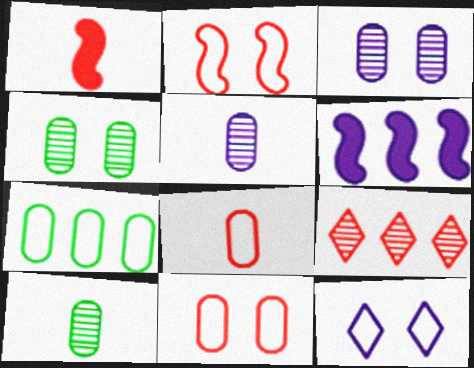[[1, 9, 11], 
[5, 6, 12], 
[6, 7, 9]]